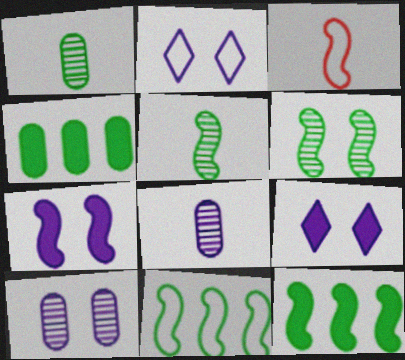[[2, 7, 10]]